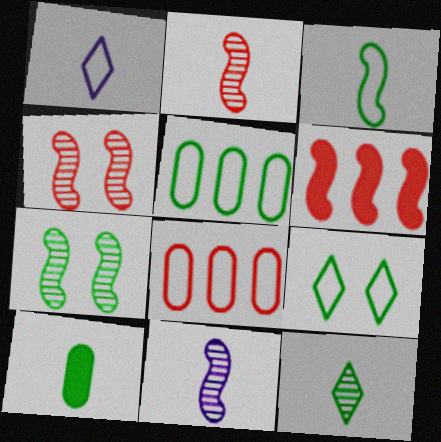[[1, 2, 10], 
[3, 5, 9], 
[3, 10, 12]]